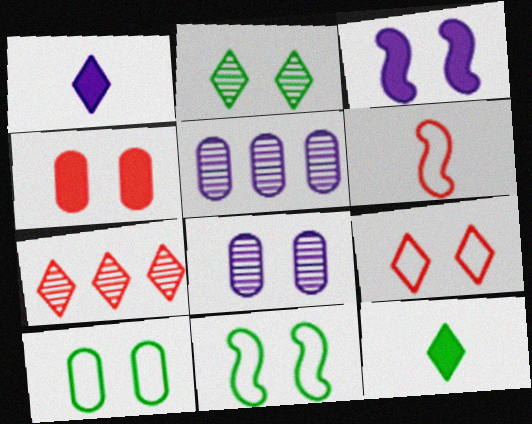[[4, 6, 7], 
[4, 8, 10]]